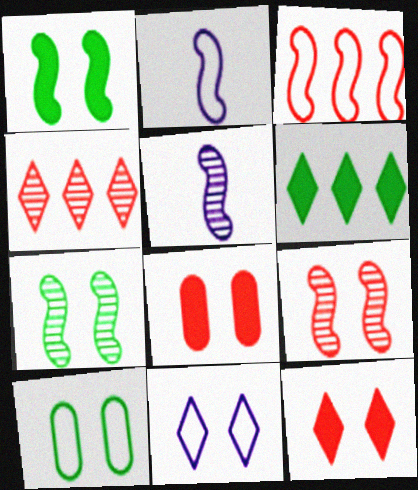[[1, 3, 5], 
[7, 8, 11]]